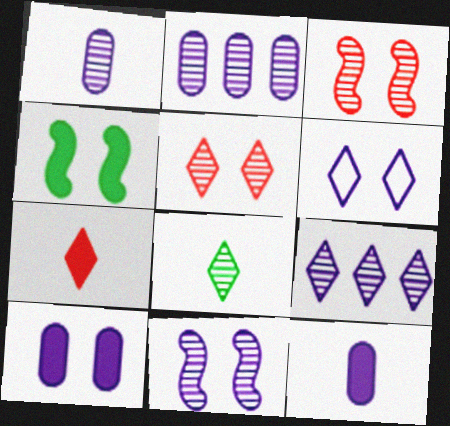[[1, 9, 11], 
[2, 3, 8], 
[5, 8, 9], 
[6, 10, 11]]